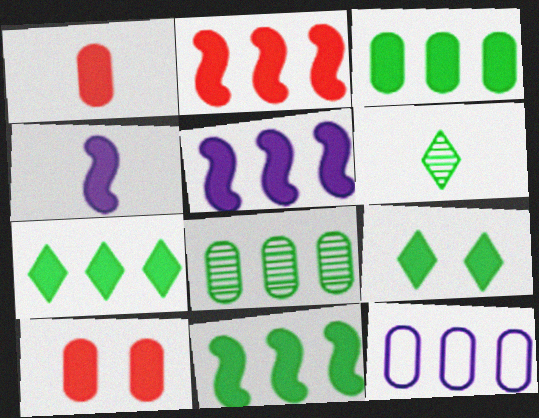[[1, 5, 9], 
[2, 5, 11], 
[3, 7, 11], 
[4, 7, 10]]